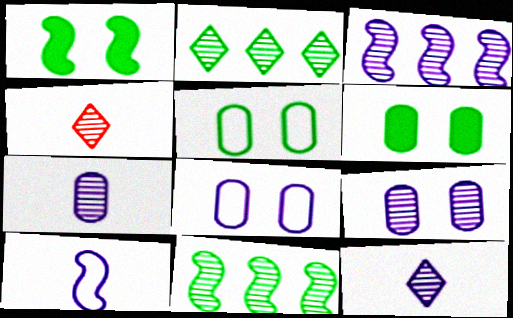[[3, 9, 12], 
[4, 9, 11]]